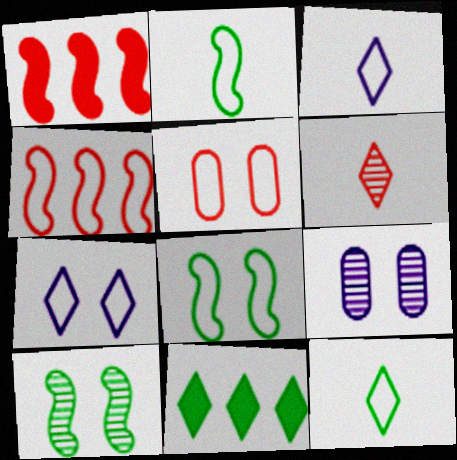[[1, 5, 6], 
[1, 9, 12], 
[5, 7, 8], 
[6, 7, 11]]